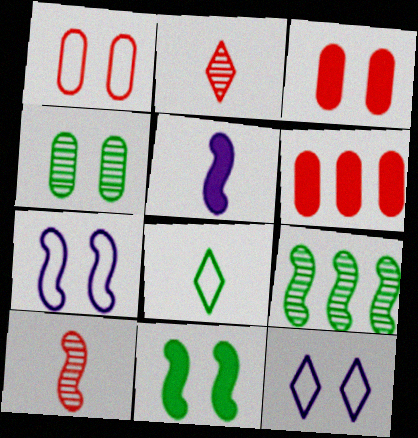[]